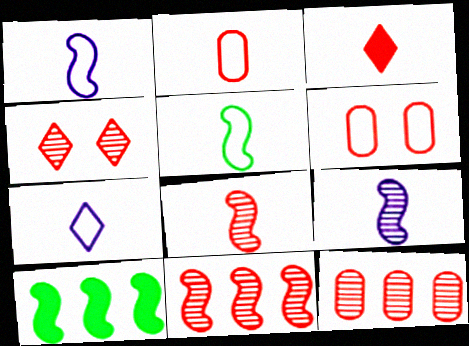[[2, 3, 8], 
[2, 5, 7], 
[3, 6, 11], 
[4, 8, 12]]